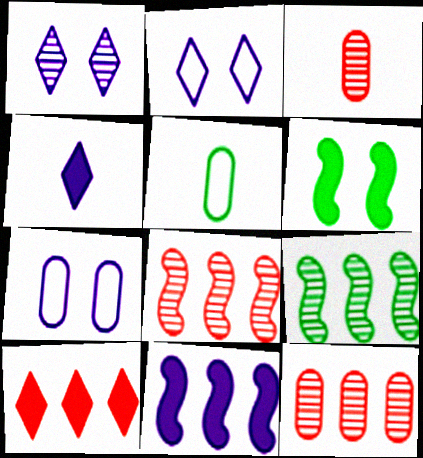[[1, 3, 9]]